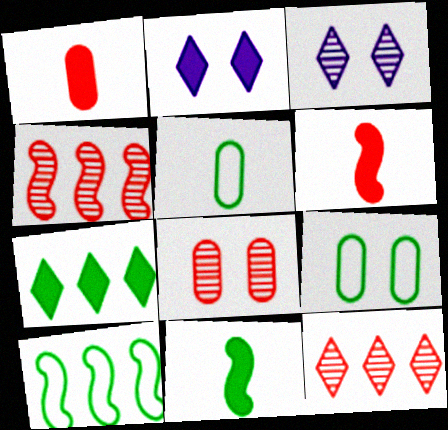[[1, 3, 10], 
[2, 4, 5]]